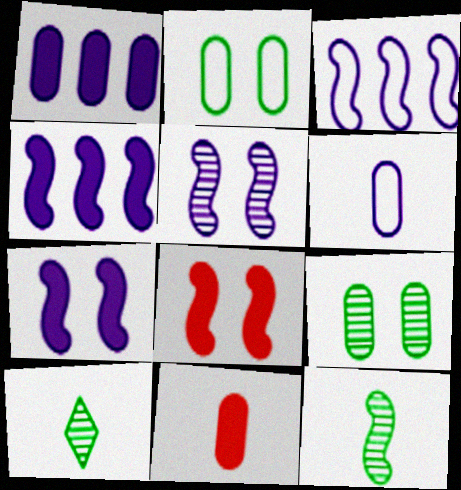[[3, 8, 12]]